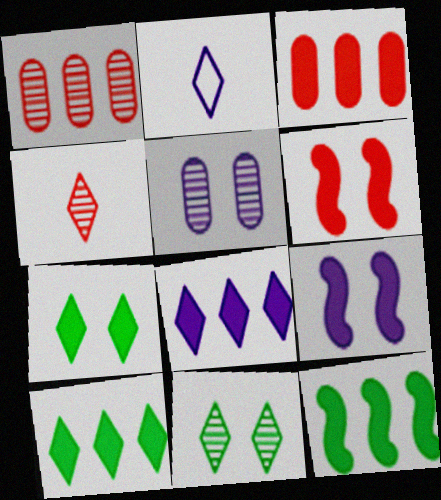[[3, 8, 12]]